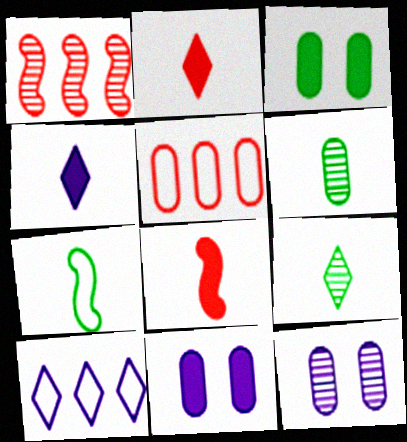[[1, 9, 12], 
[5, 6, 11]]